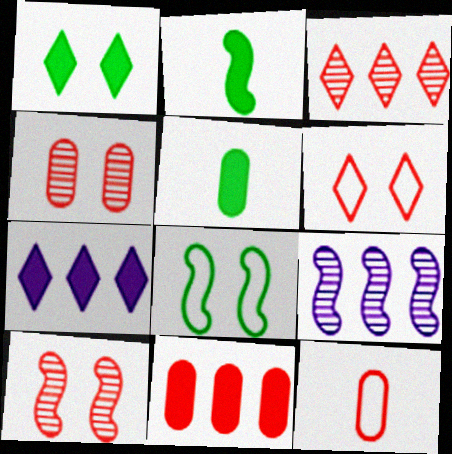[[1, 9, 12], 
[4, 11, 12], 
[5, 6, 9]]